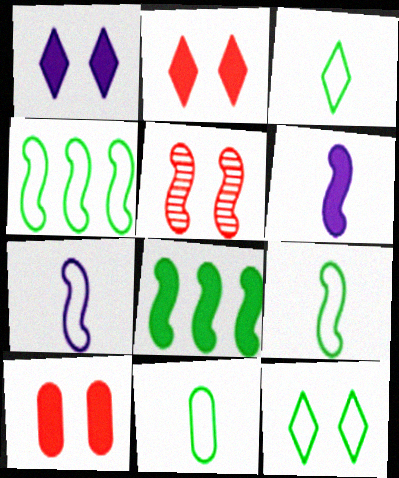[[3, 9, 11], 
[4, 5, 6], 
[4, 11, 12], 
[5, 7, 8]]